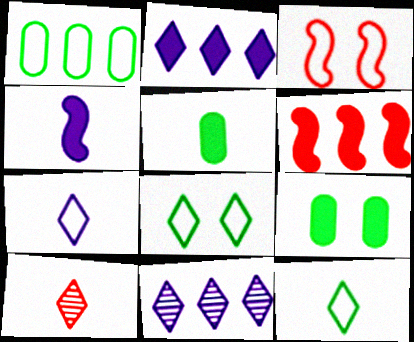[[1, 3, 7], 
[1, 6, 11], 
[2, 8, 10], 
[3, 5, 11]]